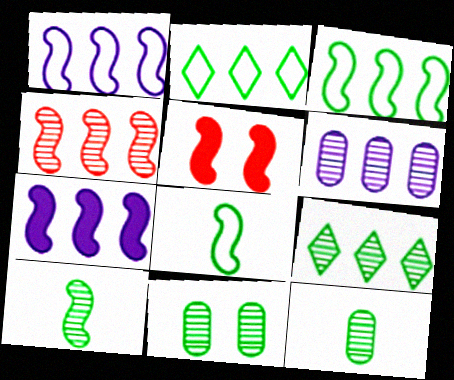[[1, 5, 10], 
[3, 4, 7], 
[4, 6, 9], 
[9, 10, 11]]